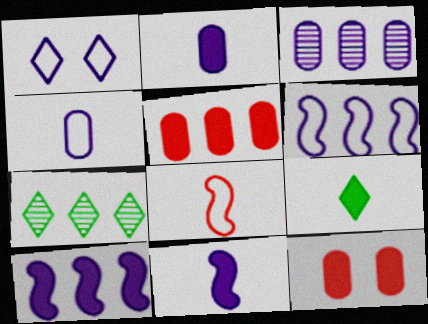[[1, 3, 11], 
[1, 4, 6], 
[5, 6, 7], 
[9, 10, 12]]